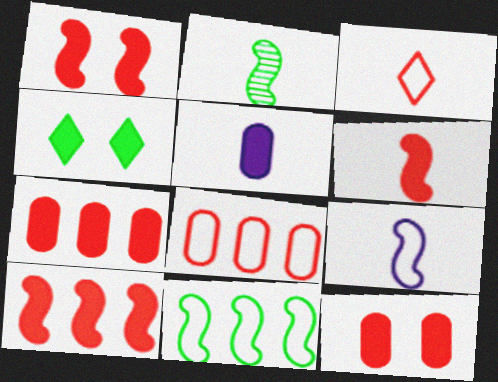[[1, 6, 10], 
[2, 3, 5], 
[2, 6, 9], 
[4, 5, 10]]